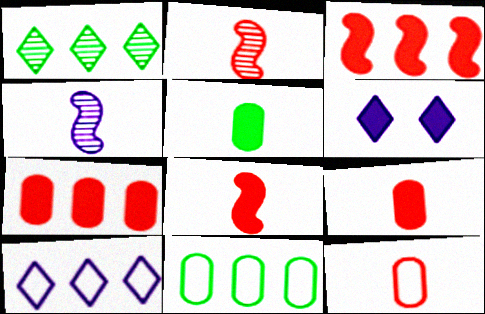[[2, 6, 11], 
[3, 5, 6]]